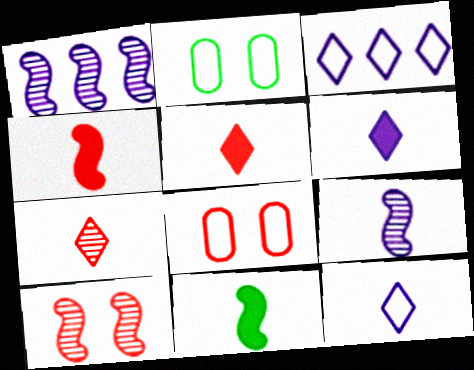[[1, 2, 5]]